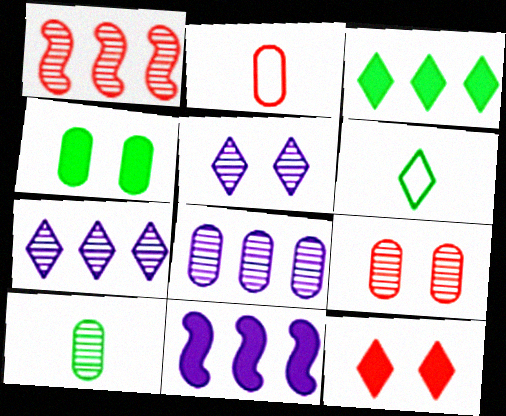[[1, 2, 12], 
[1, 5, 10], 
[2, 4, 8], 
[6, 7, 12], 
[6, 9, 11], 
[8, 9, 10]]